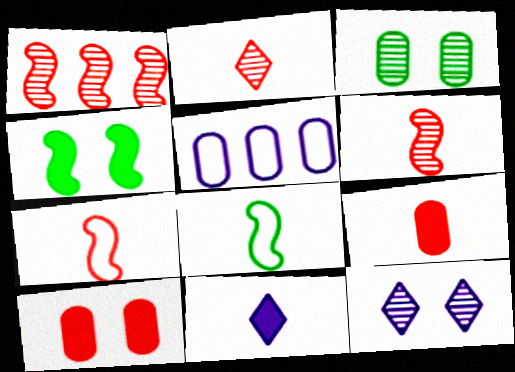[[2, 4, 5], 
[2, 7, 9], 
[3, 5, 9]]